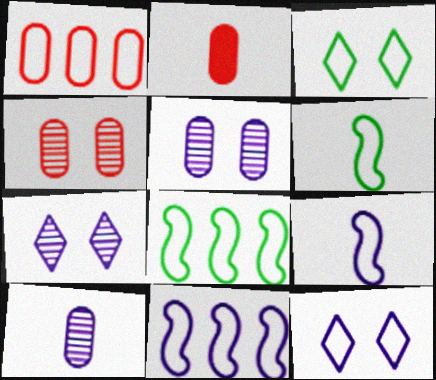[[1, 2, 4], 
[1, 3, 9], 
[1, 6, 12], 
[2, 7, 8]]